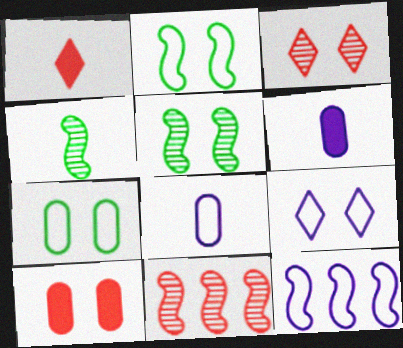[[1, 4, 8], 
[5, 9, 10], 
[8, 9, 12]]